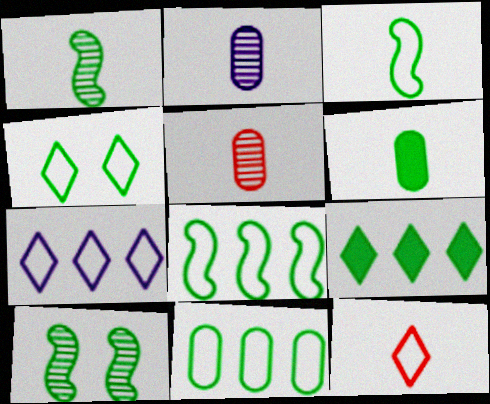[[3, 4, 11], 
[4, 7, 12]]